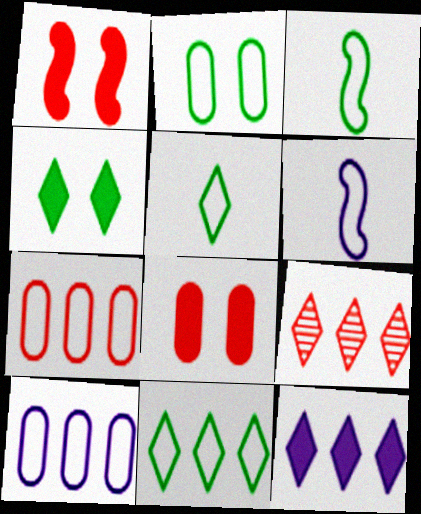[[2, 3, 11], 
[9, 11, 12]]